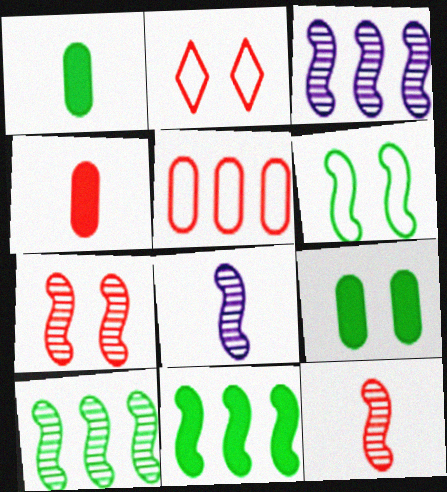[[1, 2, 3], 
[7, 8, 10]]